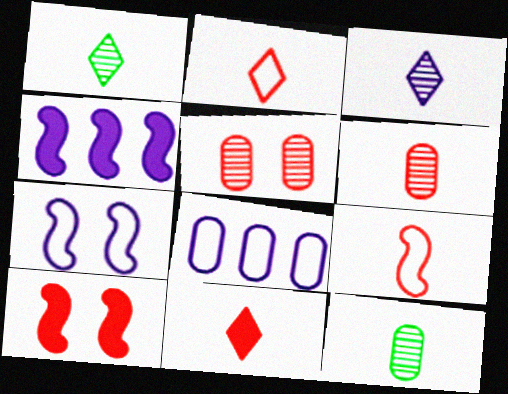[[1, 8, 10], 
[6, 9, 11]]